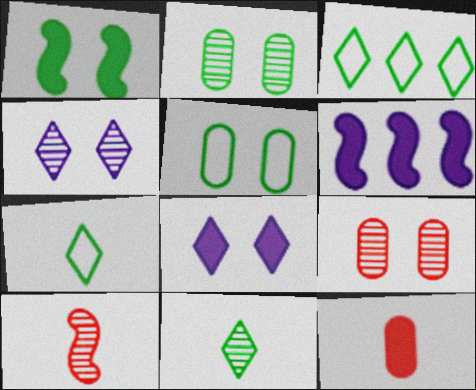[[6, 7, 9]]